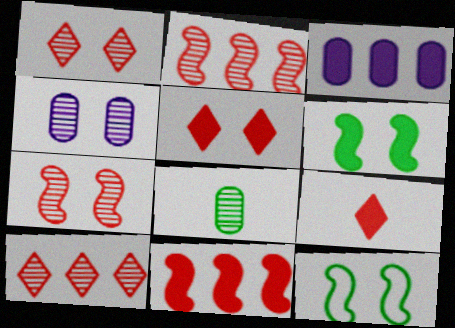[[3, 6, 9], 
[4, 5, 12]]